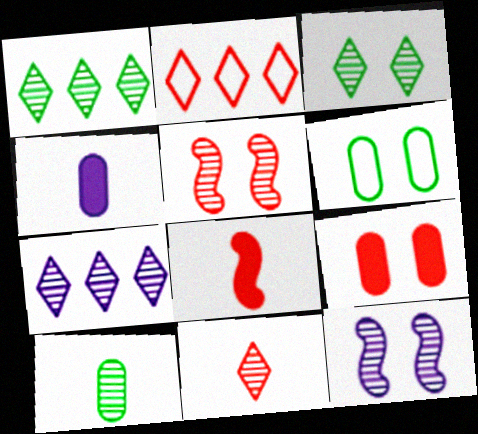[[3, 7, 11], 
[5, 7, 10], 
[6, 7, 8]]